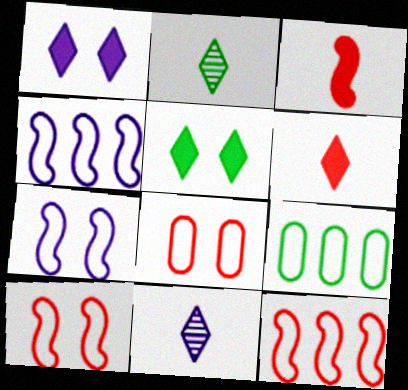[]